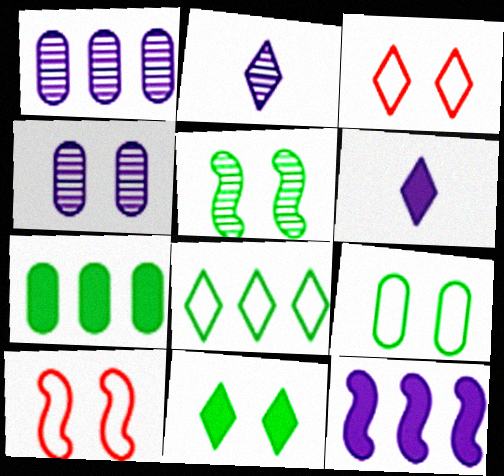[[2, 7, 10], 
[4, 10, 11], 
[5, 9, 11]]